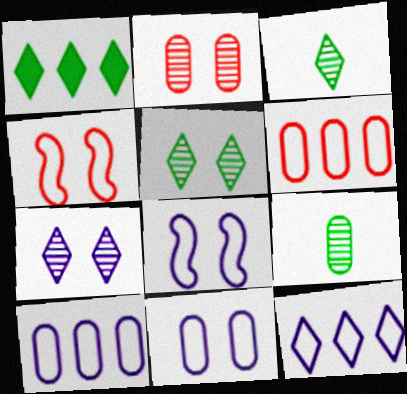[]